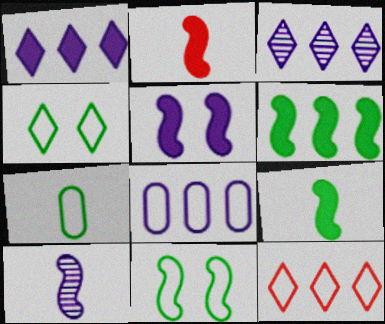[[2, 5, 6]]